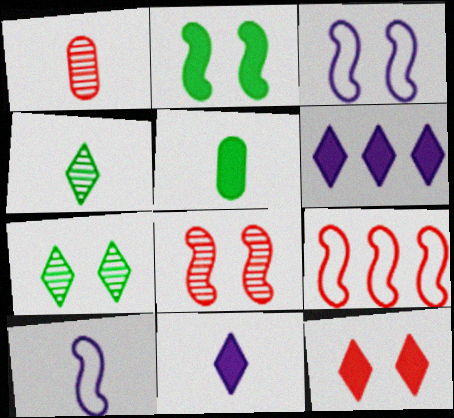[[1, 9, 12], 
[2, 3, 8]]